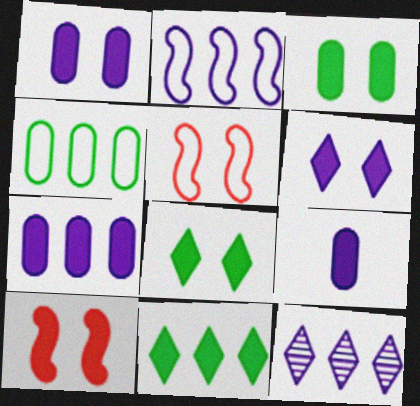[[1, 7, 9], 
[1, 8, 10], 
[2, 7, 12], 
[3, 6, 10], 
[9, 10, 11]]